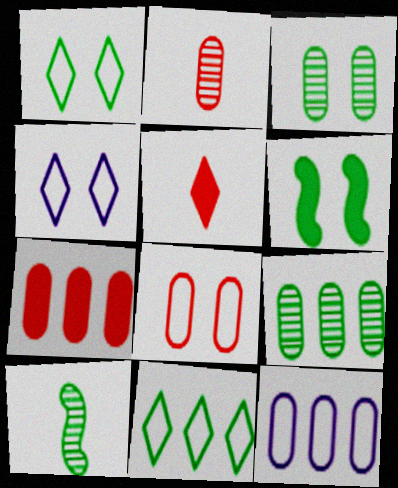[[1, 3, 6], 
[2, 7, 8], 
[4, 7, 10], 
[7, 9, 12]]